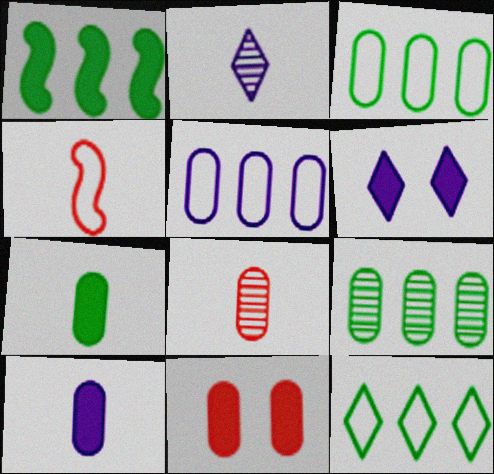[[1, 9, 12], 
[2, 4, 7], 
[4, 6, 9]]